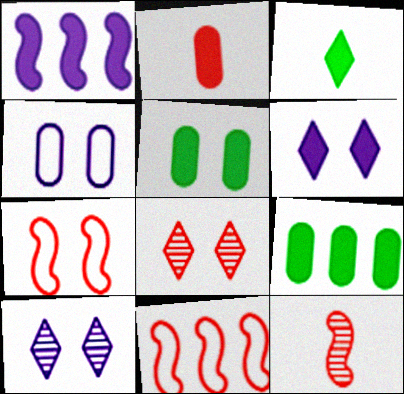[[2, 8, 11], 
[5, 7, 10]]